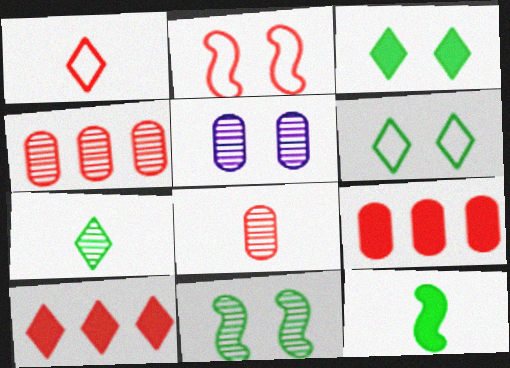[[2, 3, 5], 
[2, 8, 10]]